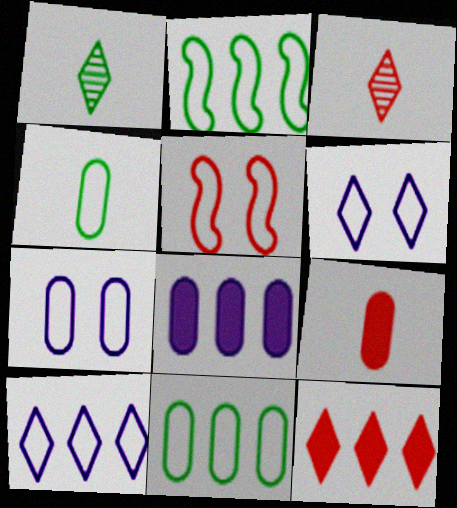[[1, 5, 8], 
[1, 6, 12], 
[4, 5, 10]]